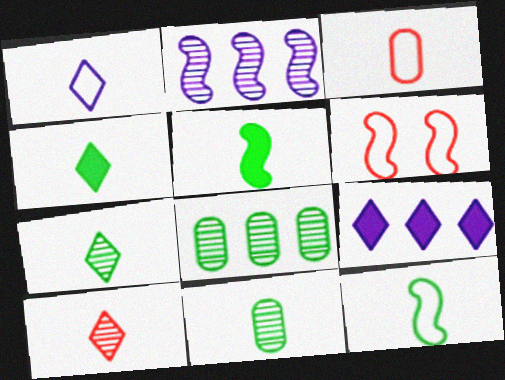[[1, 3, 12], 
[1, 4, 10], 
[2, 5, 6], 
[4, 11, 12], 
[6, 9, 11]]